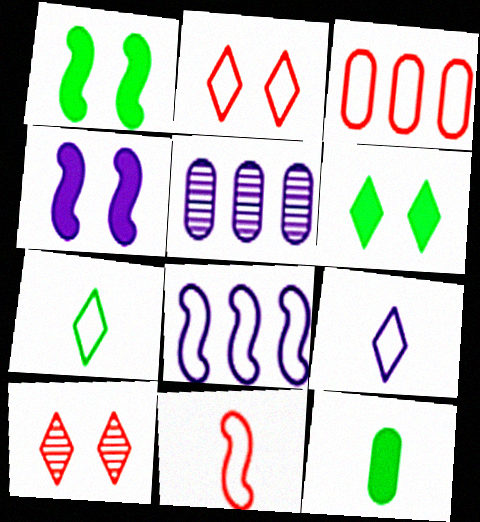[[2, 3, 11], 
[4, 5, 9], 
[5, 6, 11], 
[8, 10, 12]]